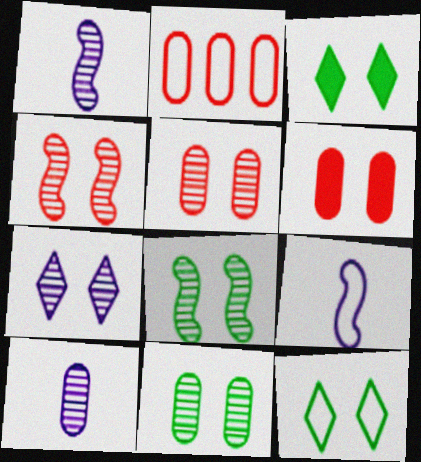[[1, 2, 3], 
[2, 9, 12], 
[4, 7, 11], 
[5, 7, 8]]